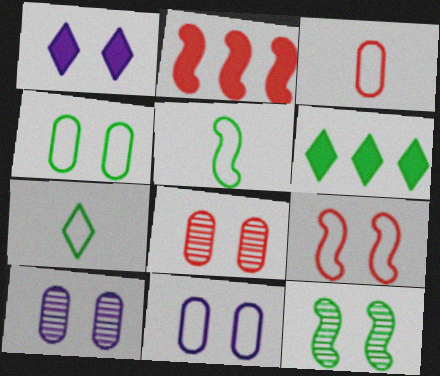[[2, 7, 10]]